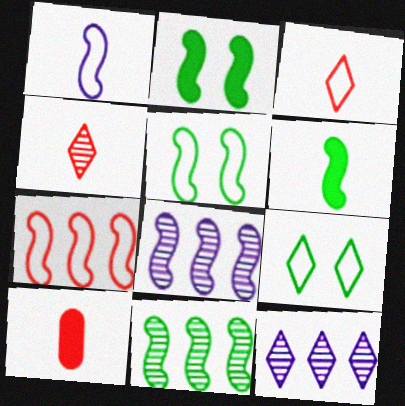[[1, 5, 7], 
[5, 6, 11], 
[5, 10, 12], 
[8, 9, 10]]